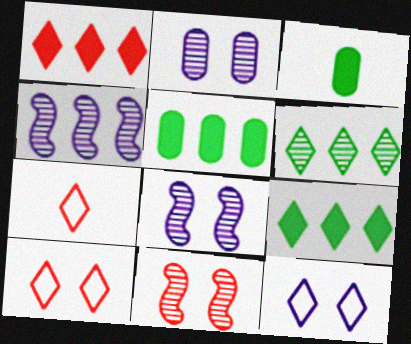[[3, 4, 10], 
[5, 7, 8]]